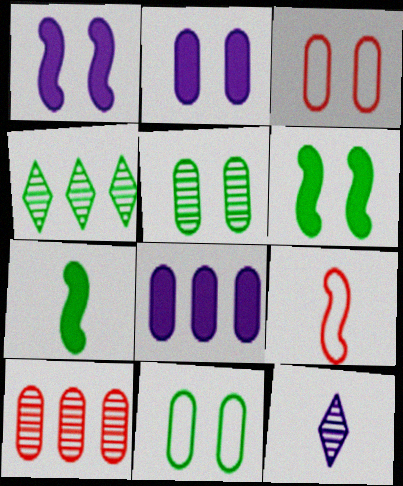[[2, 3, 5], 
[2, 4, 9], 
[4, 7, 11]]